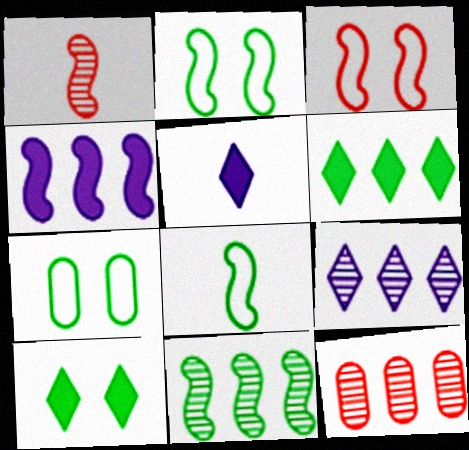[[1, 2, 4], 
[2, 5, 12], 
[9, 11, 12]]